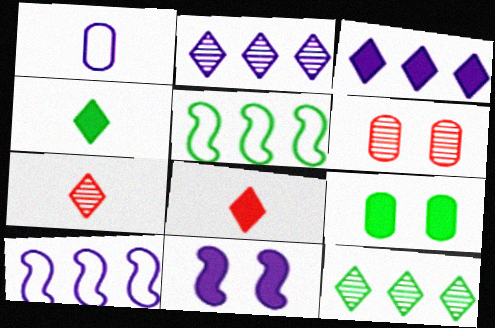[[1, 2, 11], 
[4, 6, 10], 
[7, 9, 10]]